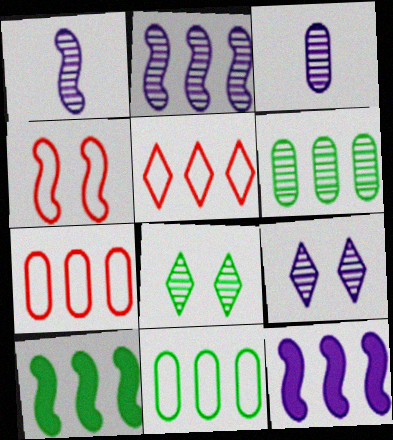[[1, 4, 10], 
[2, 3, 9], 
[5, 6, 12]]